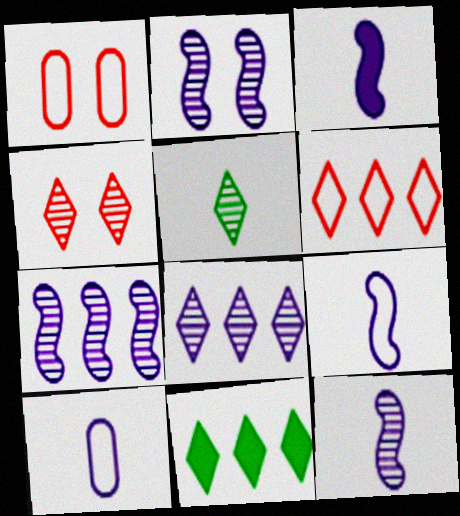[[1, 11, 12], 
[2, 7, 12], 
[3, 9, 12], 
[4, 5, 8], 
[6, 8, 11]]